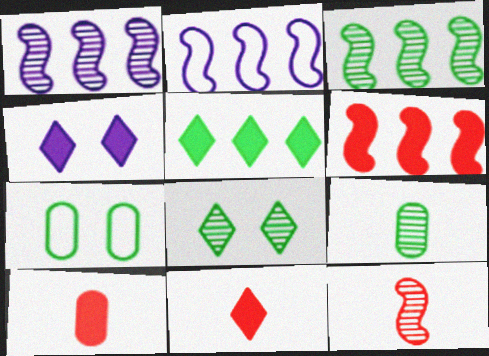[[1, 7, 11], 
[2, 3, 6], 
[2, 8, 10], 
[3, 8, 9], 
[4, 5, 11]]